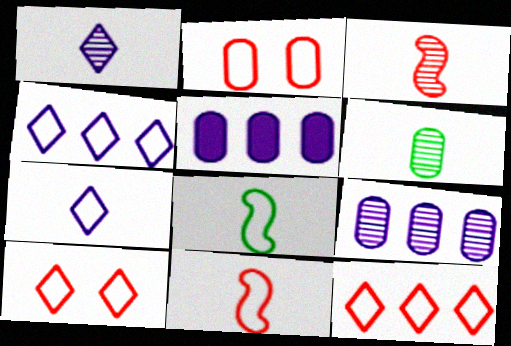[[1, 3, 6], 
[2, 4, 8], 
[2, 5, 6], 
[2, 11, 12]]